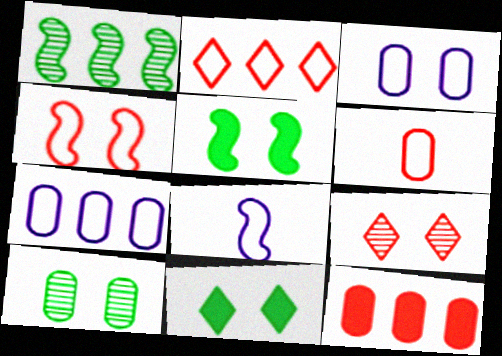[[2, 4, 6], 
[3, 5, 9]]